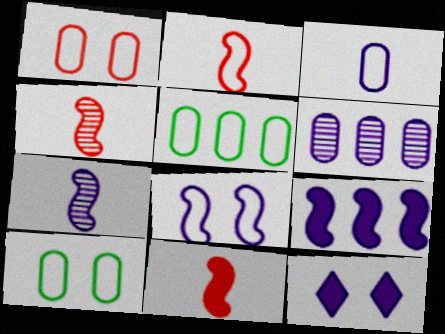[[1, 3, 5], 
[2, 4, 11], 
[4, 5, 12], 
[7, 8, 9]]